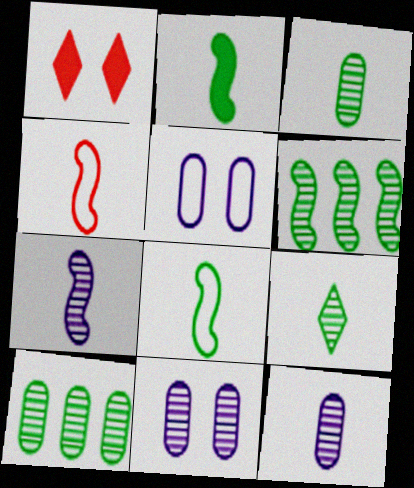[[2, 4, 7]]